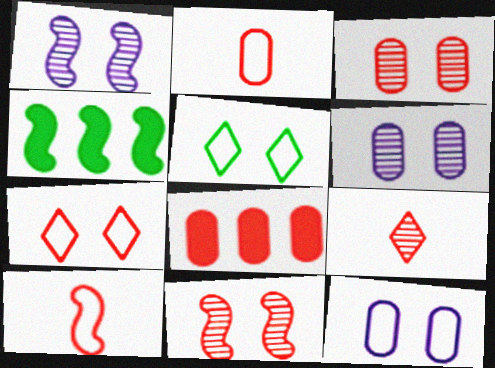[[1, 4, 10], 
[2, 3, 8], 
[4, 9, 12]]